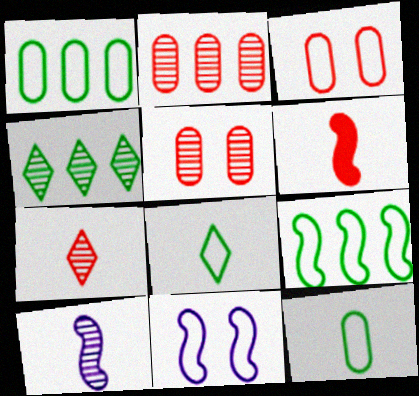[[4, 5, 10]]